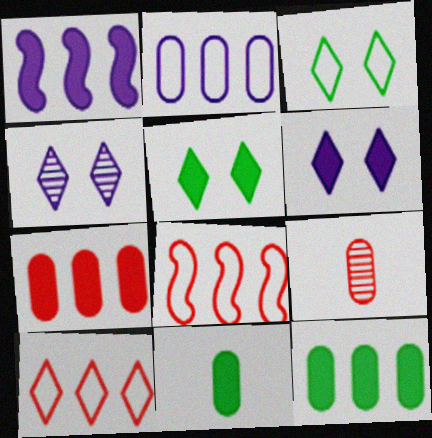[[1, 3, 9], 
[4, 8, 11]]